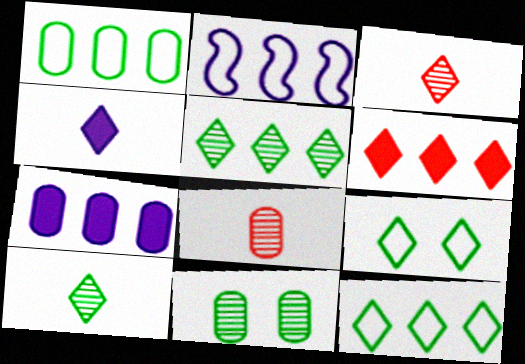[]